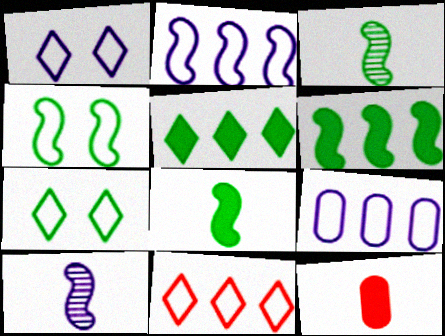[[3, 4, 6]]